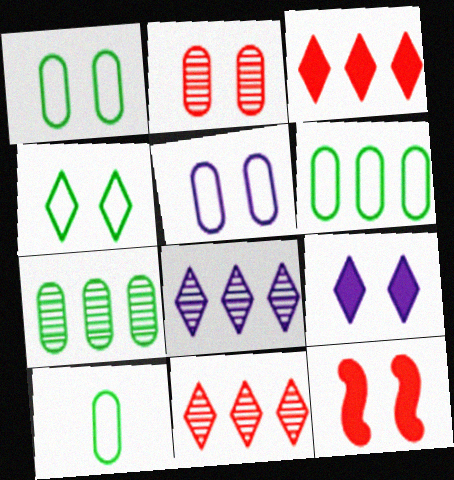[[1, 6, 10], 
[8, 10, 12]]